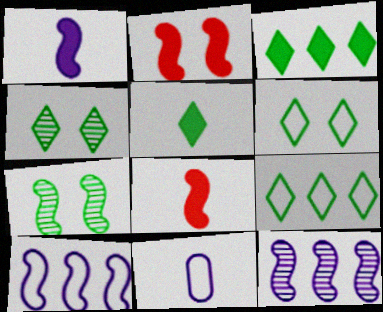[[4, 5, 9], 
[7, 8, 10]]